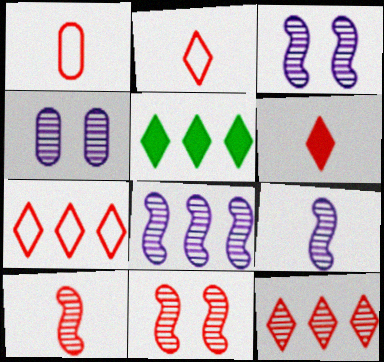[[1, 3, 5], 
[1, 6, 10], 
[3, 8, 9]]